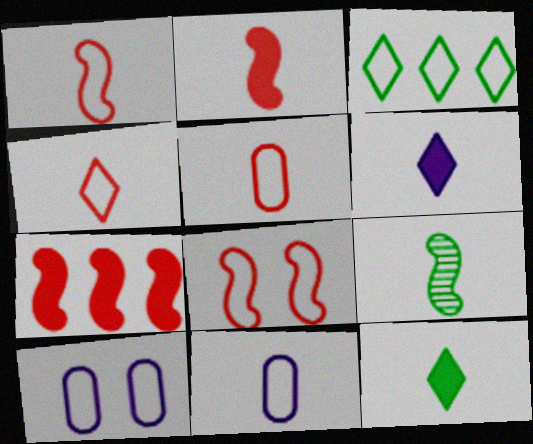[[1, 3, 10], 
[1, 4, 5], 
[3, 8, 11], 
[5, 6, 9]]